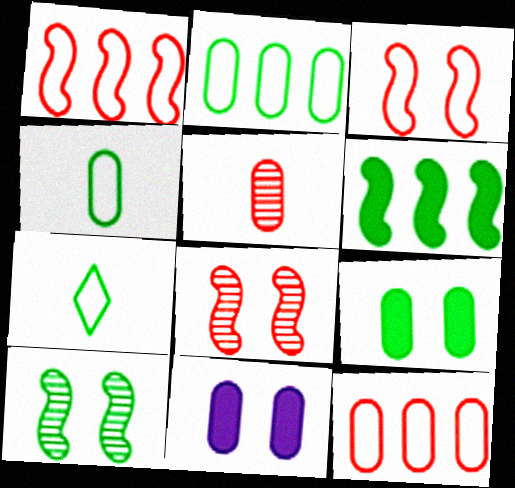[[2, 5, 11]]